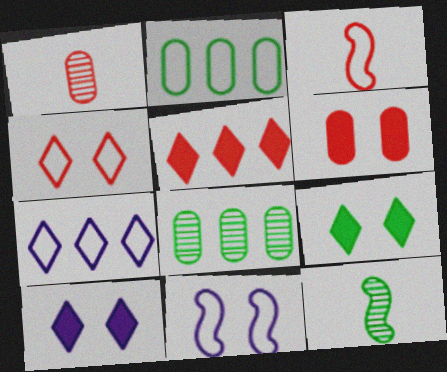[[2, 9, 12], 
[3, 8, 10], 
[6, 7, 12]]